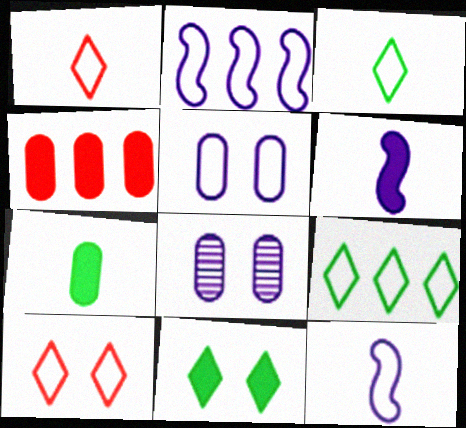[[4, 6, 11]]